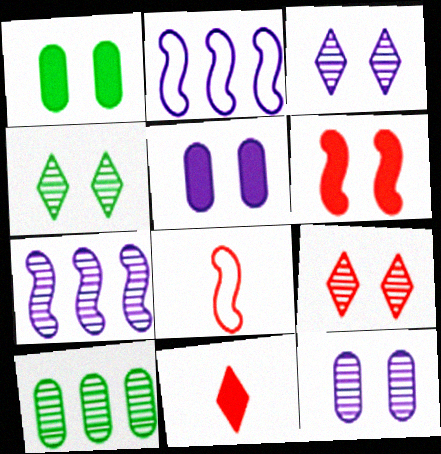[[3, 4, 9]]